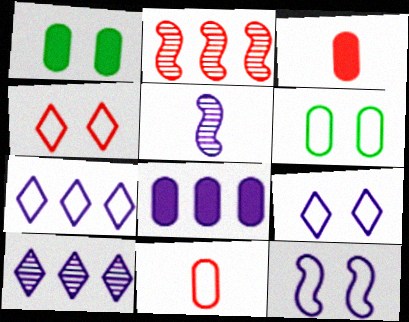[[1, 3, 8], 
[2, 3, 4], 
[4, 6, 12], 
[5, 8, 9]]